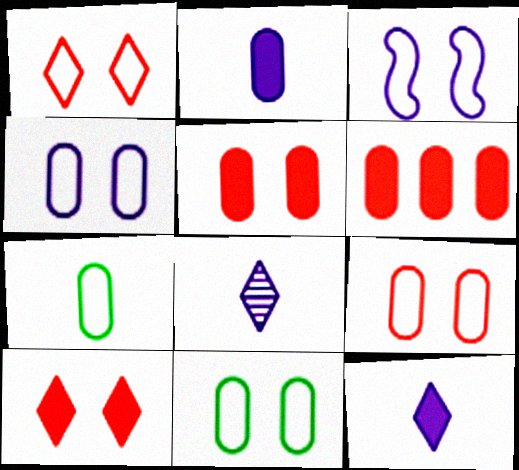[[1, 3, 11], 
[4, 9, 11]]